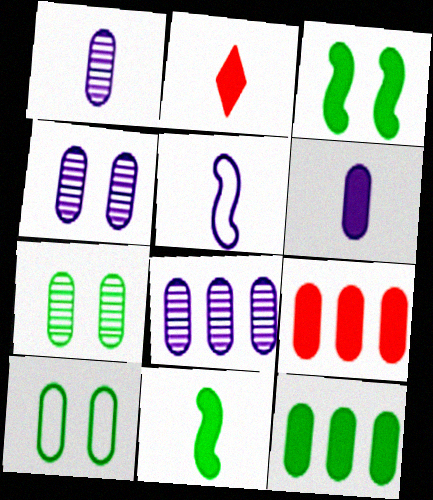[[1, 4, 8], 
[1, 9, 10], 
[2, 6, 11]]